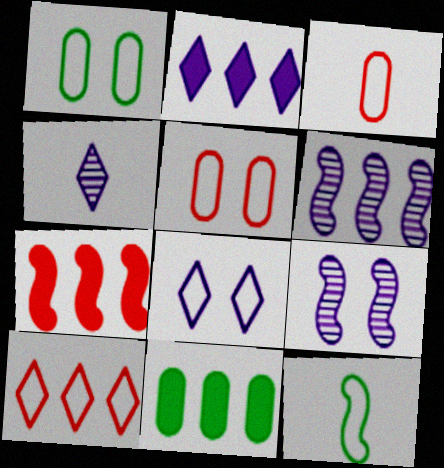[[1, 4, 7], 
[2, 4, 8], 
[2, 7, 11], 
[6, 10, 11], 
[7, 9, 12]]